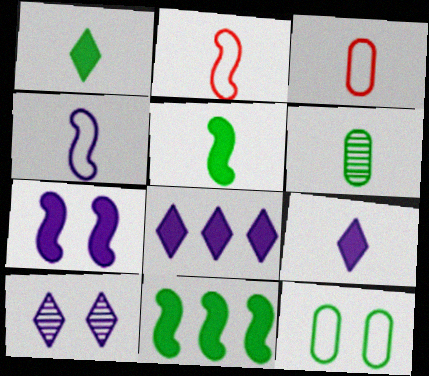[[2, 6, 9], 
[3, 10, 11]]